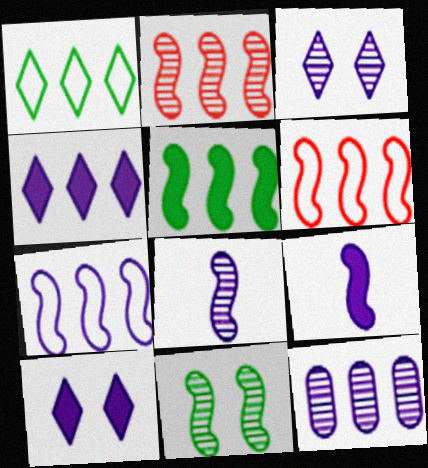[[2, 5, 7], 
[2, 8, 11], 
[3, 8, 12], 
[4, 7, 12], 
[6, 9, 11]]